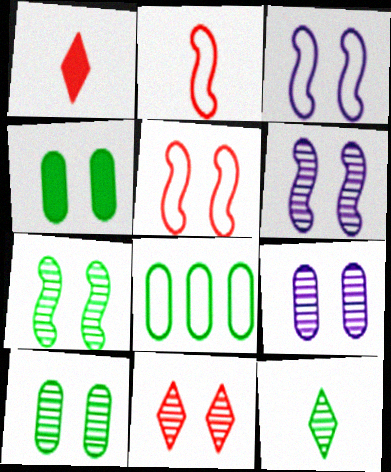[[1, 6, 8], 
[3, 4, 11], 
[6, 10, 11], 
[7, 9, 11]]